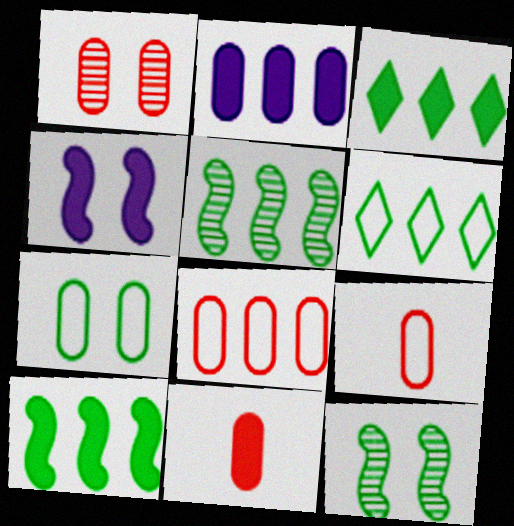[[1, 8, 11], 
[3, 4, 11]]